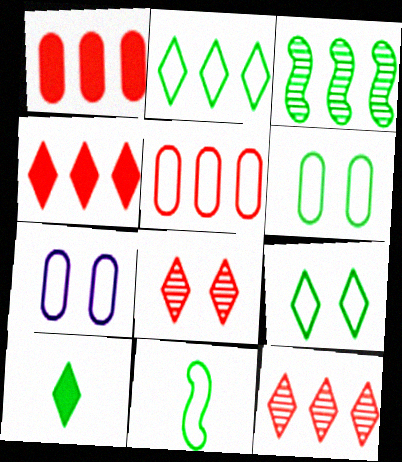[[2, 6, 11], 
[3, 6, 10]]